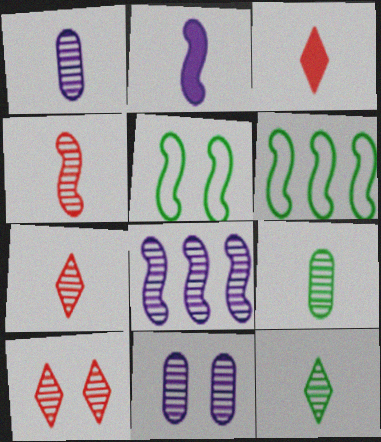[[1, 4, 12], 
[3, 6, 11], 
[8, 9, 10]]